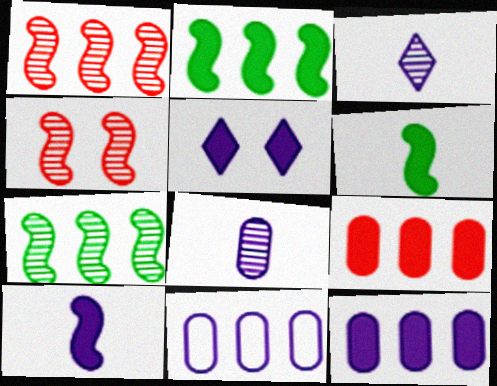[[5, 6, 9], 
[5, 10, 12]]